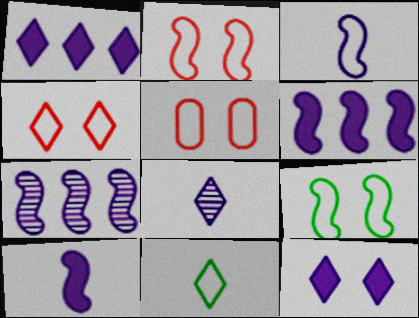[[2, 4, 5]]